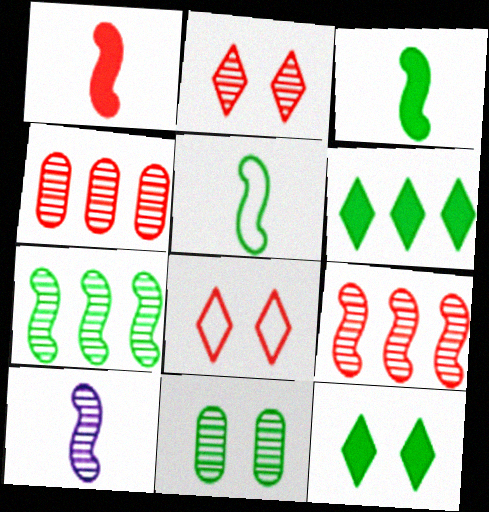[[1, 4, 8], 
[1, 5, 10], 
[5, 6, 11]]